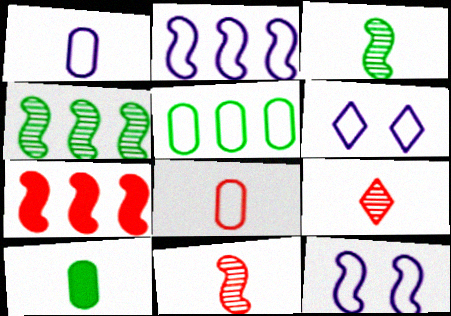[[1, 2, 6], 
[2, 4, 7], 
[3, 7, 12]]